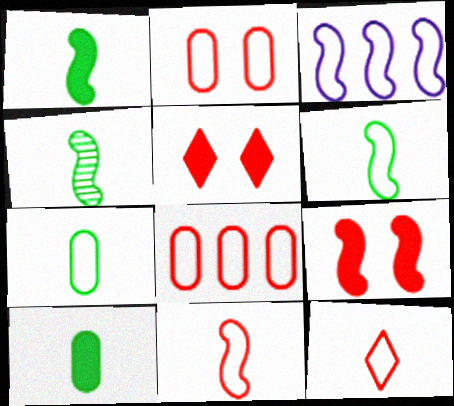[[1, 4, 6], 
[3, 4, 9]]